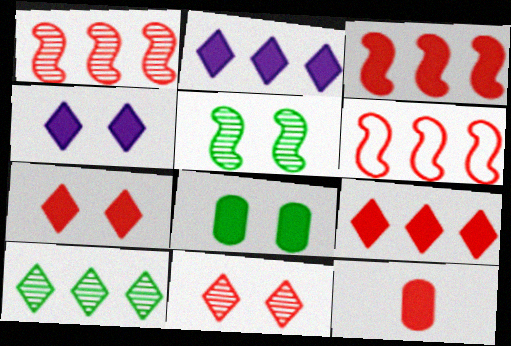[[1, 3, 6], 
[3, 7, 12], 
[6, 11, 12]]